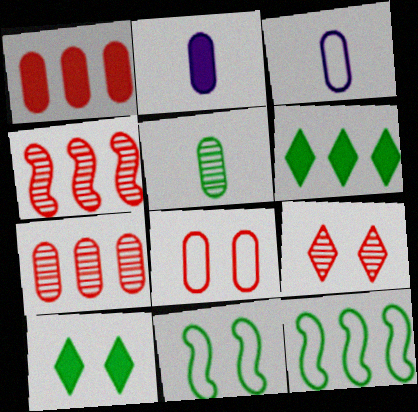[[2, 9, 12], 
[3, 4, 10], 
[5, 6, 11], 
[5, 10, 12]]